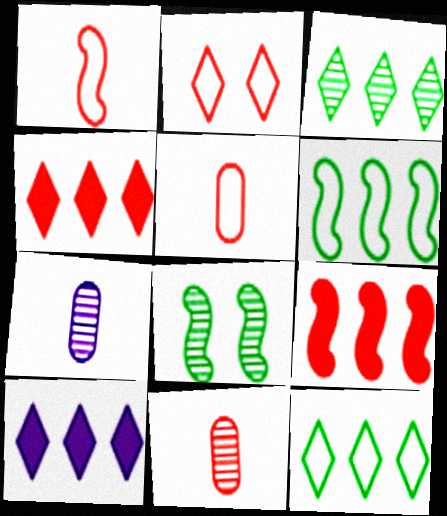[[2, 9, 11], 
[5, 8, 10]]